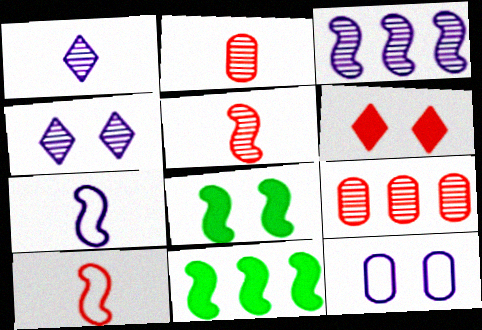[[3, 8, 10], 
[6, 9, 10]]